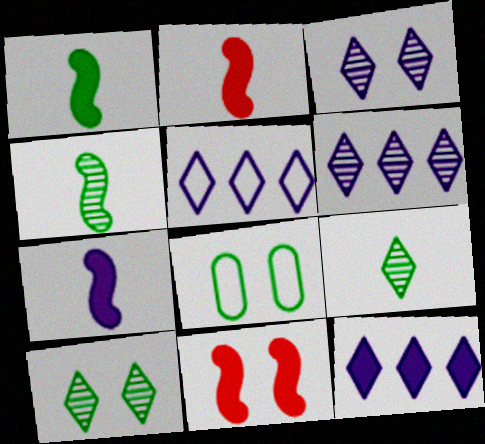[[1, 2, 7], 
[2, 6, 8], 
[3, 8, 11], 
[5, 6, 12]]